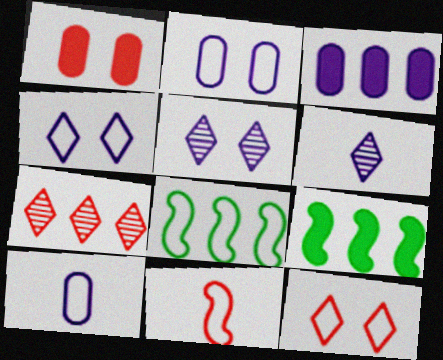[[1, 6, 8], 
[1, 7, 11], 
[3, 7, 8], 
[8, 10, 12]]